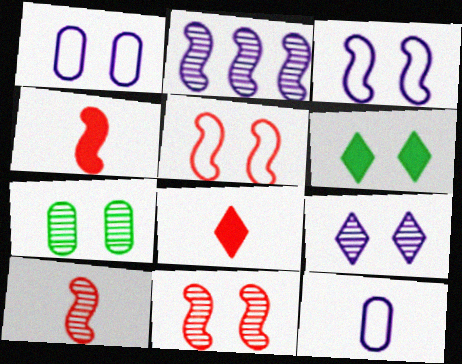[[1, 6, 11], 
[7, 9, 11]]